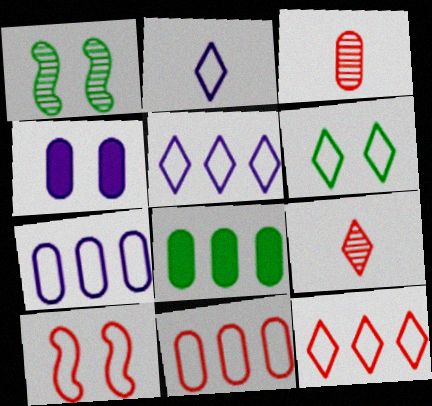[[2, 6, 12]]